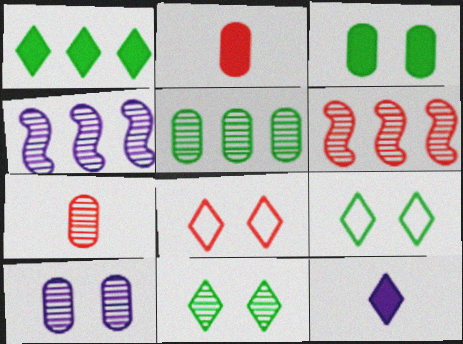[[2, 4, 9], 
[2, 6, 8], 
[4, 7, 11], 
[5, 7, 10]]